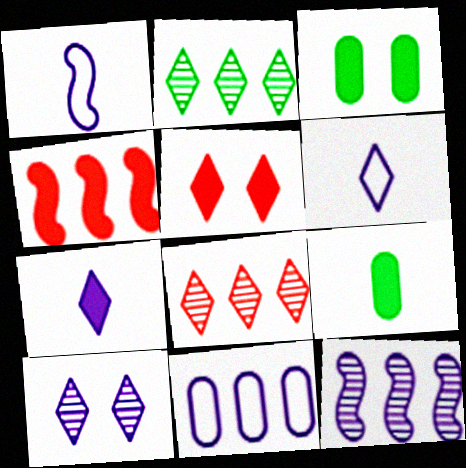[[1, 3, 8], 
[2, 4, 11], 
[2, 5, 6], 
[3, 4, 7]]